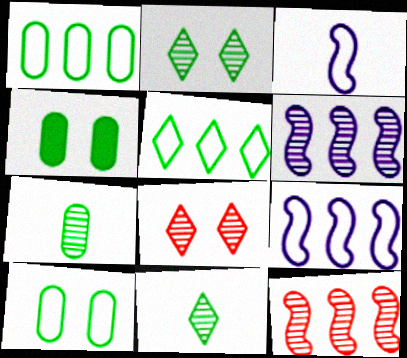[[1, 4, 7], 
[6, 7, 8]]